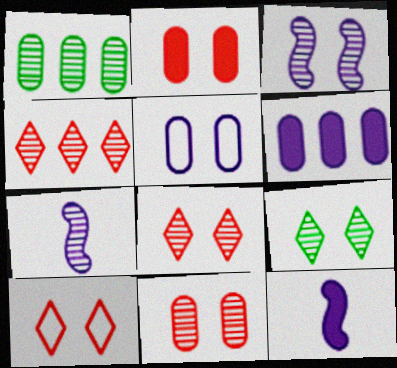[[1, 7, 8], 
[1, 10, 12], 
[3, 9, 11]]